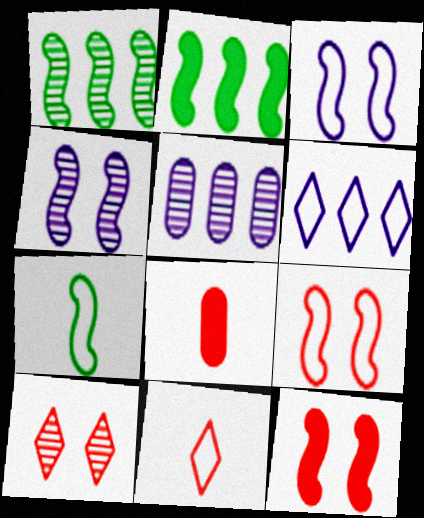[]